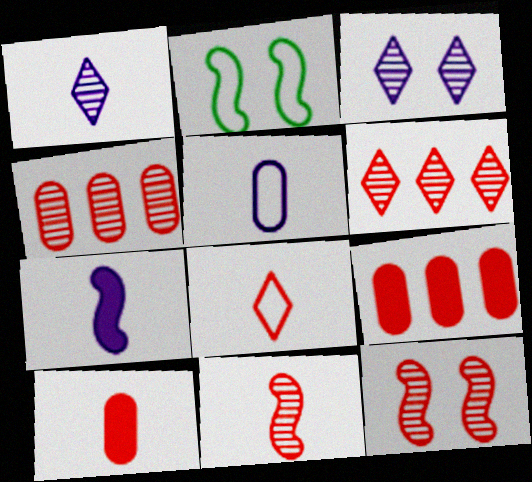[[1, 2, 9], 
[1, 5, 7], 
[8, 9, 12], 
[8, 10, 11]]